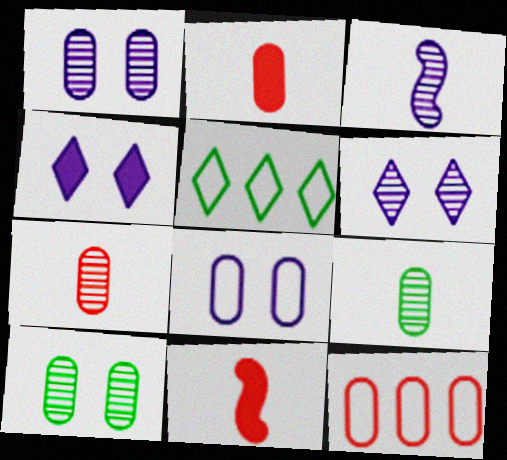[[1, 5, 11]]